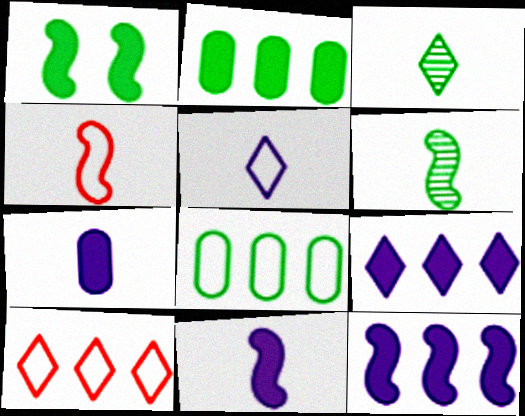[[1, 3, 8], 
[3, 4, 7], 
[4, 6, 11]]